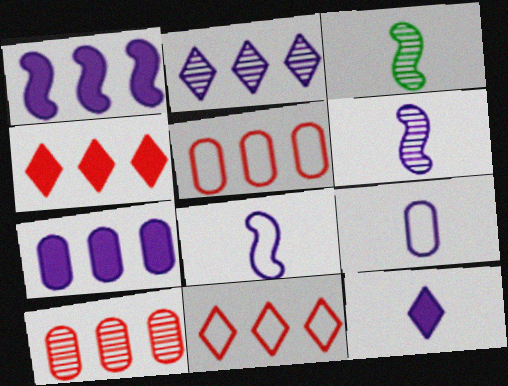[[6, 9, 12]]